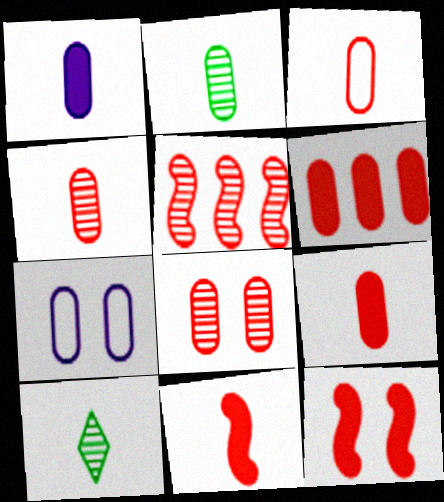[[1, 2, 3], 
[2, 6, 7], 
[3, 4, 9], 
[3, 6, 8]]